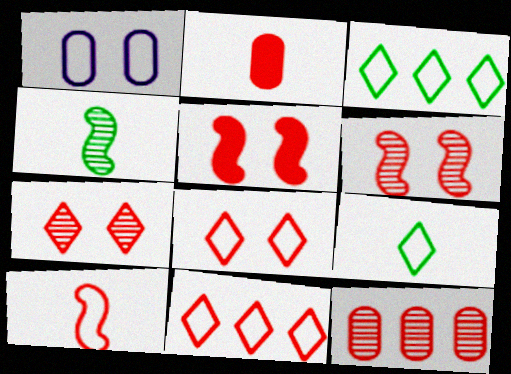[[1, 3, 10], 
[2, 6, 11]]